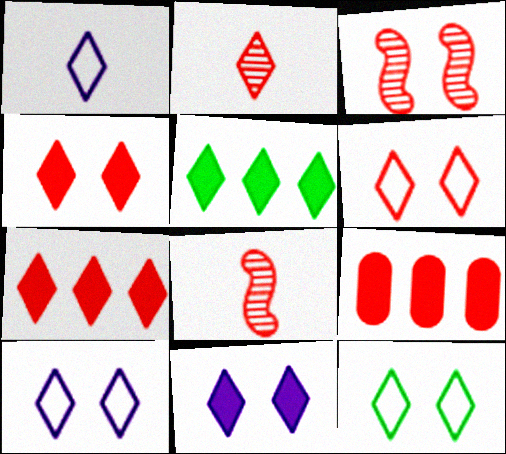[[2, 5, 10], 
[2, 6, 7], 
[6, 8, 9], 
[6, 10, 12]]